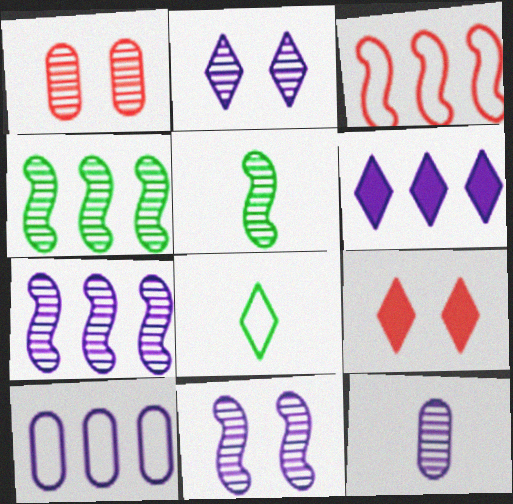[[2, 7, 12], 
[5, 9, 10], 
[6, 7, 10]]